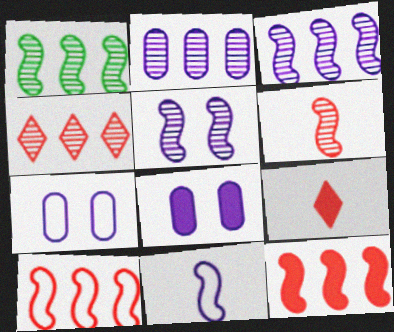[[1, 2, 4], 
[1, 5, 6], 
[1, 7, 9]]